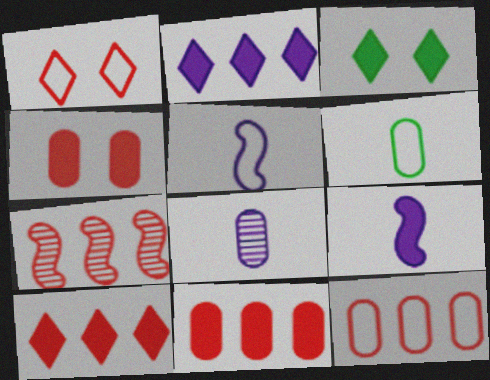[[3, 9, 11], 
[7, 10, 12]]